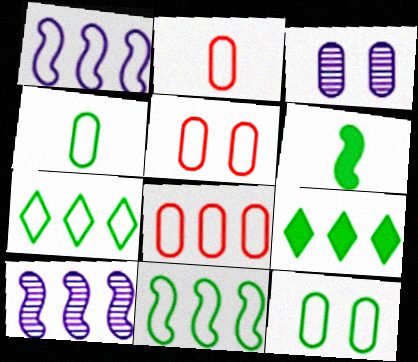[[1, 7, 8], 
[2, 5, 8], 
[8, 9, 10]]